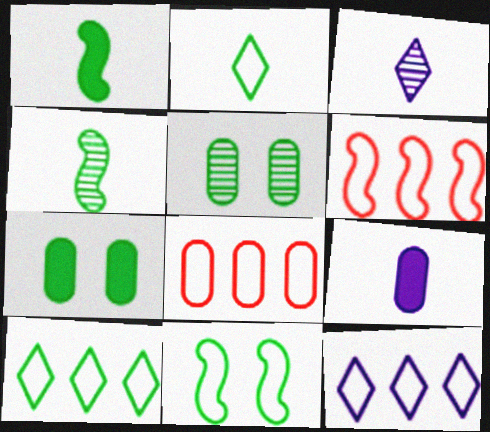[[1, 5, 10], 
[3, 6, 7], 
[4, 7, 10], 
[5, 8, 9]]